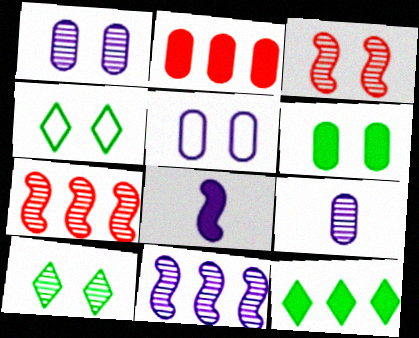[[1, 3, 10], 
[7, 9, 10]]